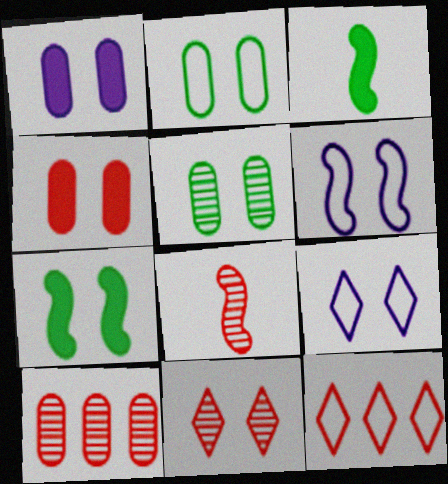[[3, 9, 10], 
[4, 8, 12], 
[8, 10, 11]]